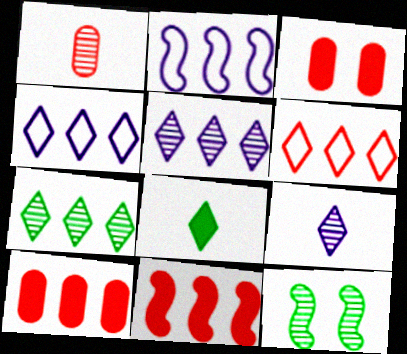[[1, 5, 12], 
[2, 7, 10]]